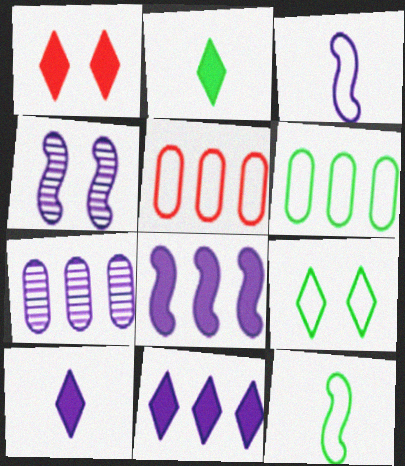[[1, 2, 11], 
[1, 7, 12], 
[2, 4, 5], 
[3, 4, 8], 
[3, 5, 9], 
[6, 9, 12]]